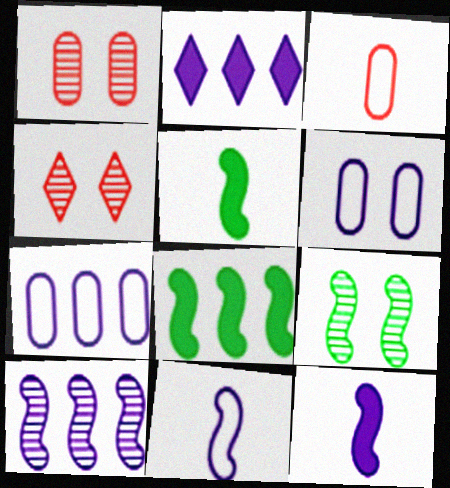[[2, 3, 9], 
[2, 7, 10], 
[4, 5, 7]]